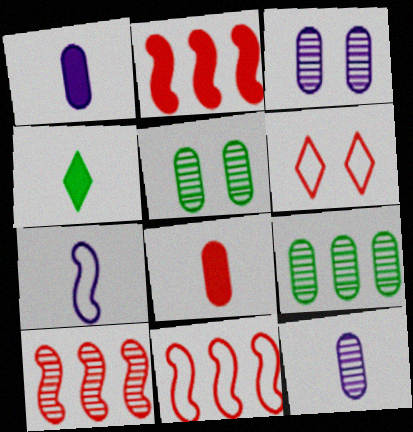[[2, 10, 11], 
[3, 4, 11], 
[6, 8, 10]]